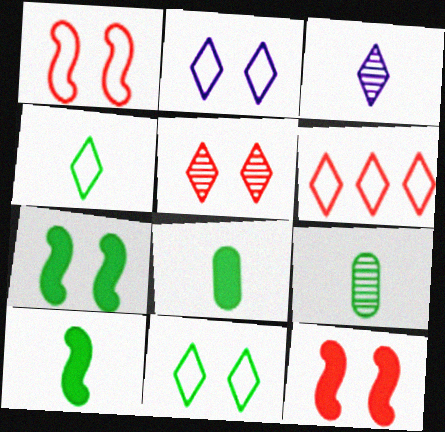[[2, 4, 6], 
[4, 9, 10]]